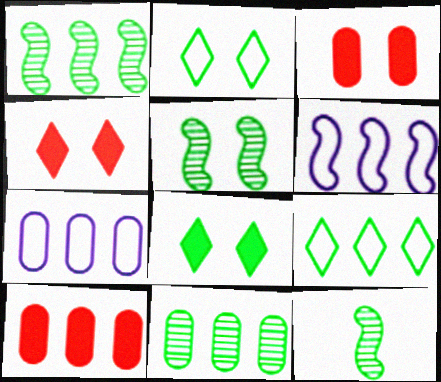[[1, 5, 12], 
[4, 7, 12], 
[7, 10, 11]]